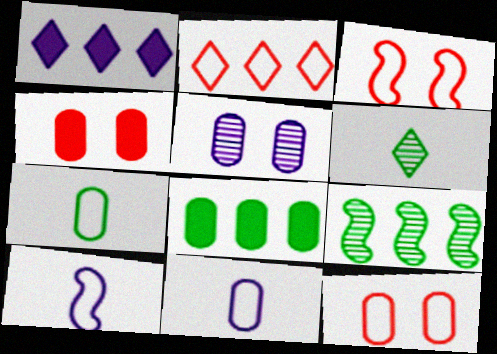[[1, 5, 10]]